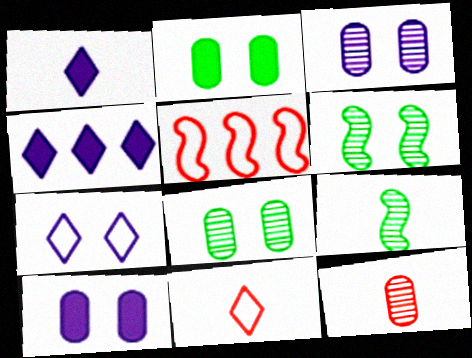[[1, 5, 8]]